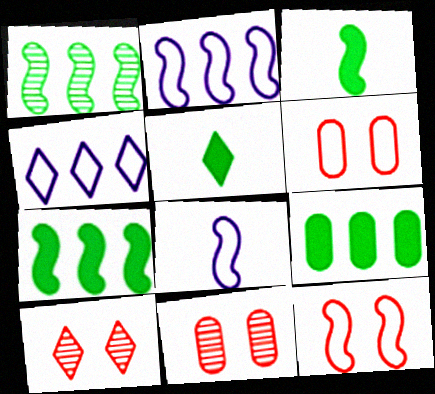[[2, 5, 11], 
[3, 4, 11], 
[4, 5, 10], 
[8, 9, 10]]